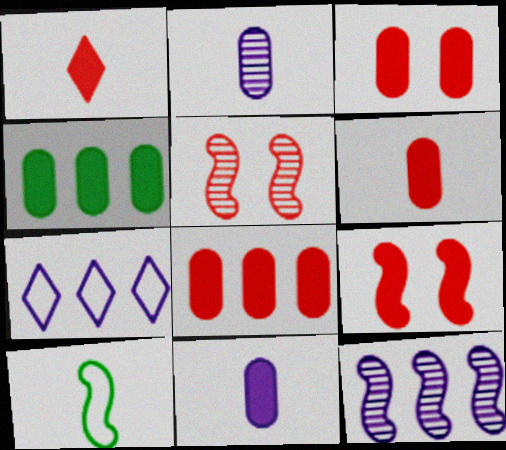[[1, 2, 10], 
[1, 8, 9], 
[3, 4, 11], 
[3, 6, 8], 
[9, 10, 12]]